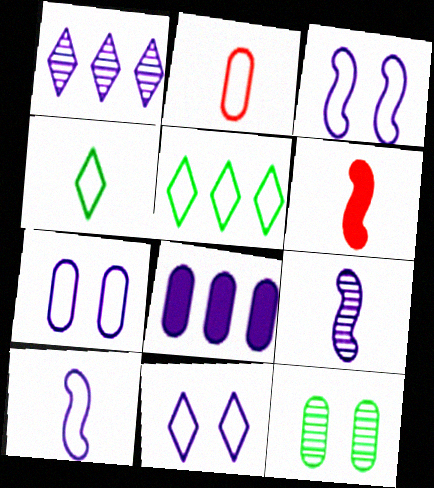[[2, 3, 5], 
[2, 4, 10], 
[2, 8, 12], 
[3, 7, 11], 
[8, 9, 11]]